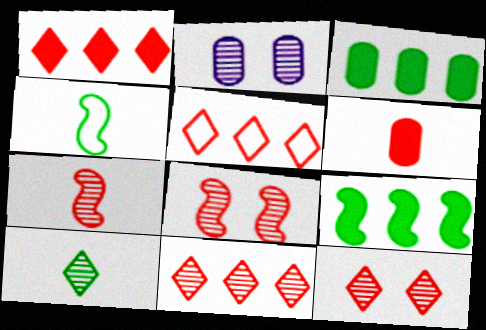[[1, 2, 4], 
[1, 5, 11], 
[5, 6, 8]]